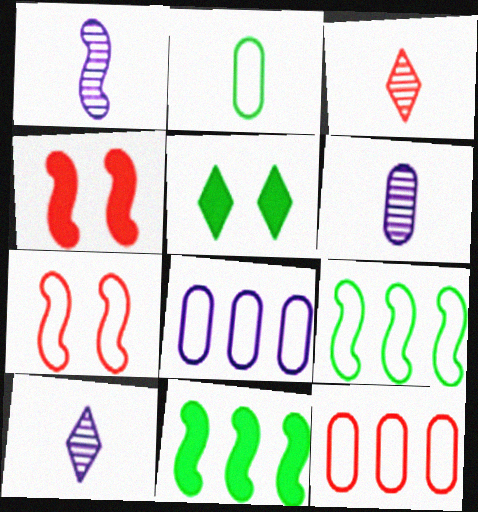[[1, 4, 9], 
[1, 5, 12], 
[1, 6, 10], 
[1, 7, 11], 
[3, 4, 12]]